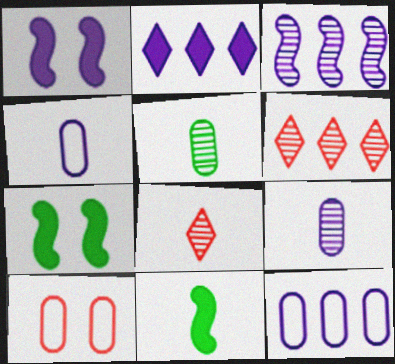[[2, 3, 12], 
[4, 6, 7], 
[4, 8, 11], 
[7, 8, 12]]